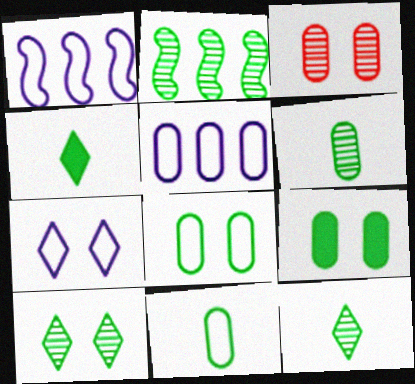[[1, 3, 4], 
[2, 4, 8], 
[2, 6, 10]]